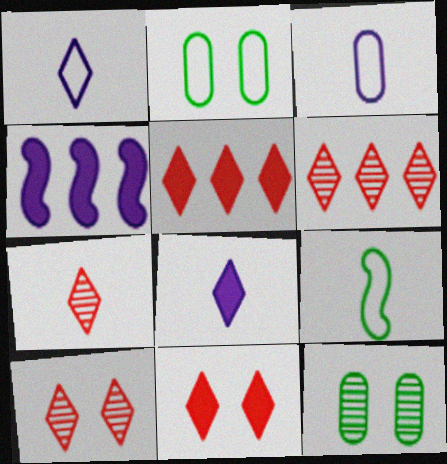[[2, 4, 7], 
[6, 7, 10]]